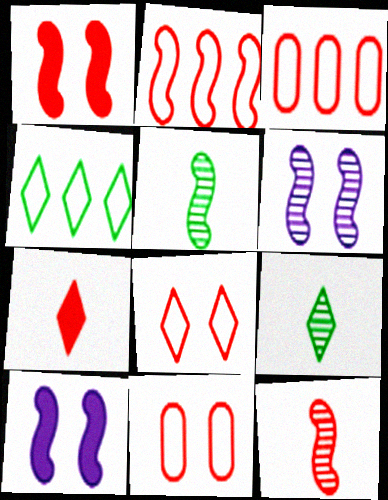[[1, 2, 12], 
[2, 5, 10], 
[3, 9, 10]]